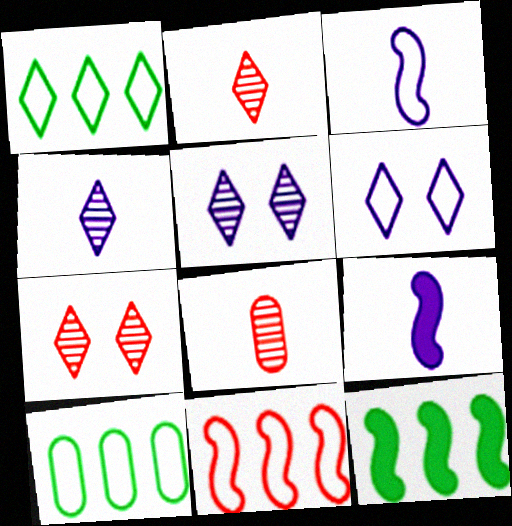[[6, 8, 12], 
[7, 9, 10]]